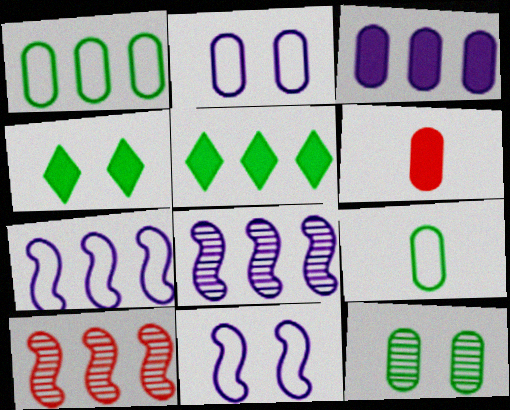[]